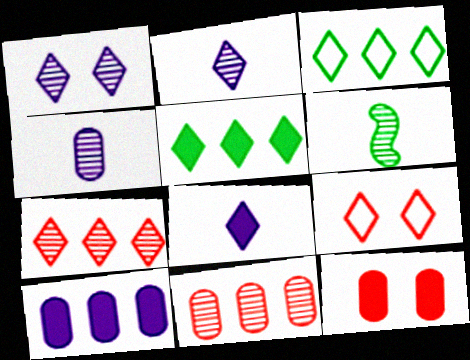[[1, 6, 11], 
[2, 5, 9], 
[6, 9, 10]]